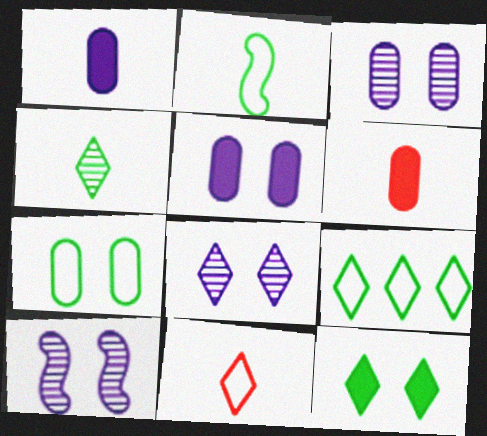[[2, 7, 9], 
[3, 8, 10], 
[4, 9, 12], 
[6, 9, 10]]